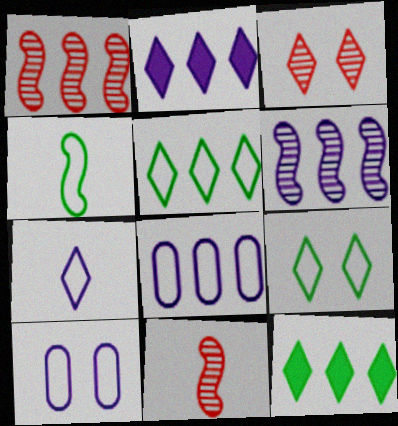[[1, 8, 12], 
[2, 6, 8], 
[3, 7, 12], 
[10, 11, 12]]